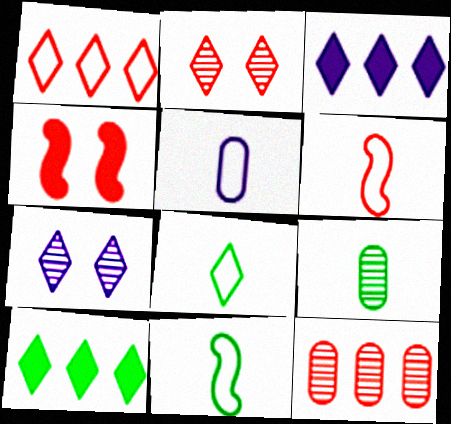[[2, 3, 8], 
[5, 6, 8]]